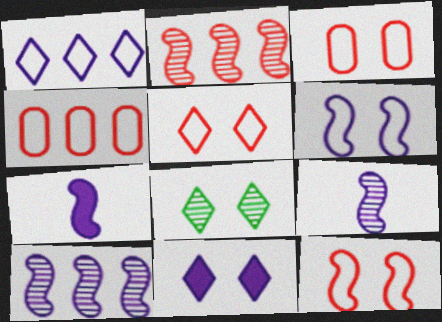[[3, 5, 12], 
[4, 7, 8], 
[5, 8, 11], 
[6, 7, 10]]